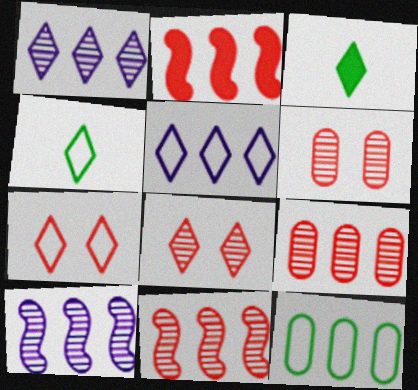[[1, 2, 12], 
[1, 3, 7], 
[3, 5, 8], 
[4, 5, 7]]